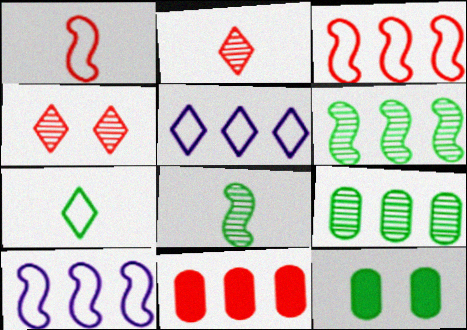[[1, 4, 11], 
[2, 10, 12], 
[5, 6, 11], 
[6, 7, 12]]